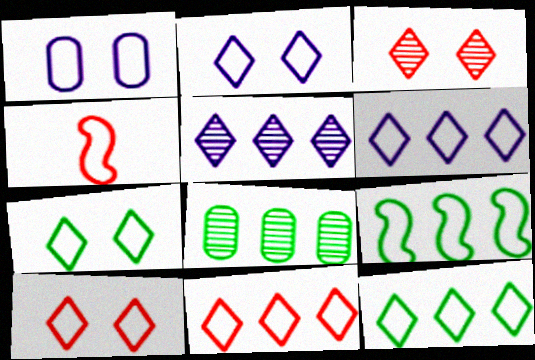[[1, 4, 12], 
[2, 7, 10], 
[6, 11, 12]]